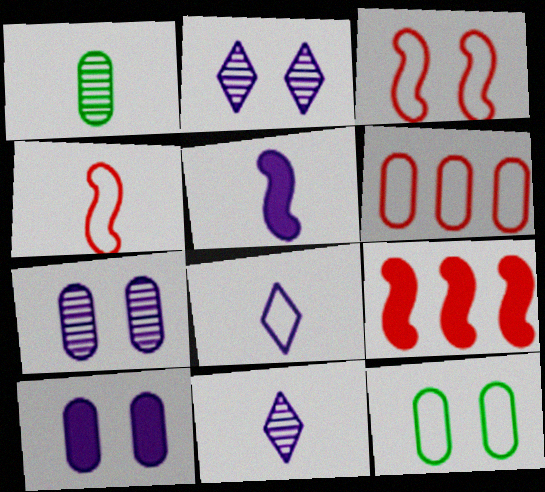[[1, 6, 10], 
[9, 11, 12]]